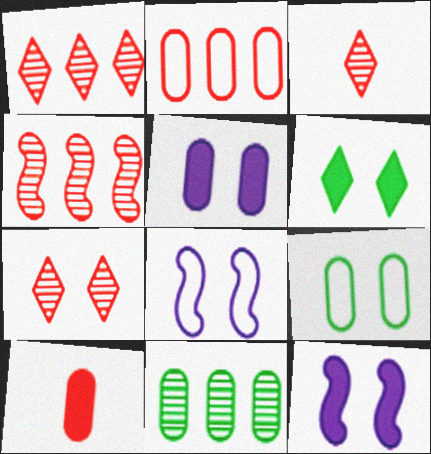[[1, 3, 7], 
[7, 9, 12]]